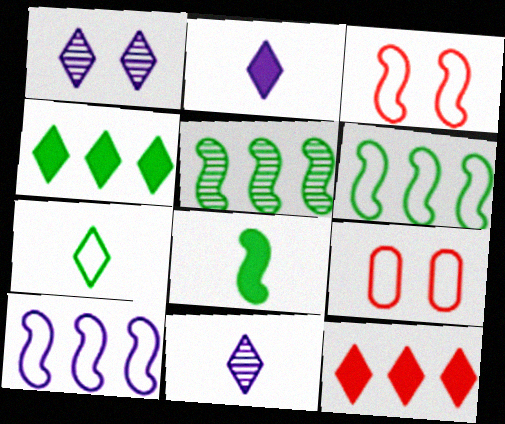[[1, 7, 12], 
[2, 5, 9], 
[7, 9, 10]]